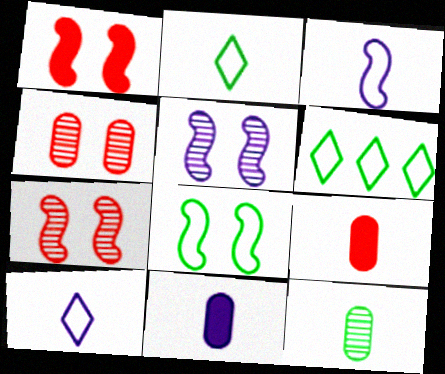[[1, 5, 8], 
[5, 6, 9], 
[6, 7, 11]]